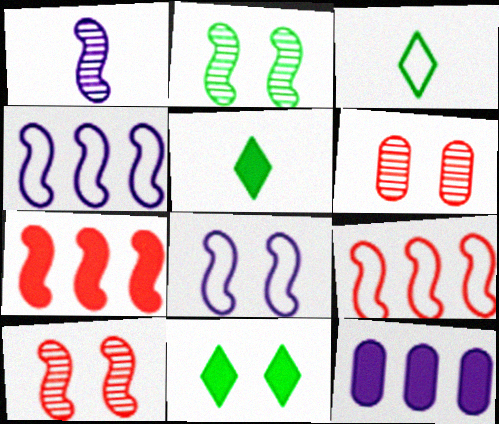[[3, 10, 12], 
[4, 5, 6], 
[6, 8, 11]]